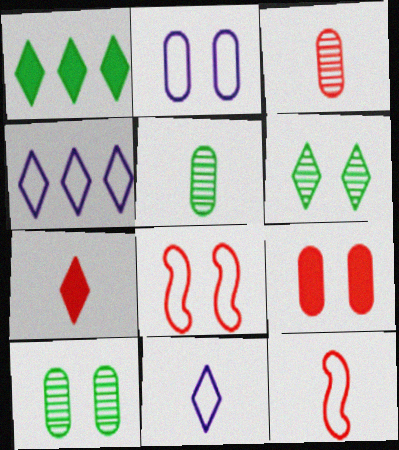[[2, 9, 10], 
[3, 7, 12], 
[4, 6, 7]]